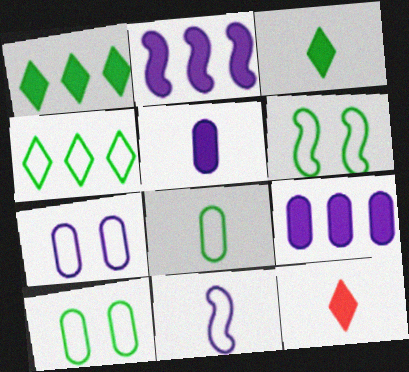[[4, 6, 8]]